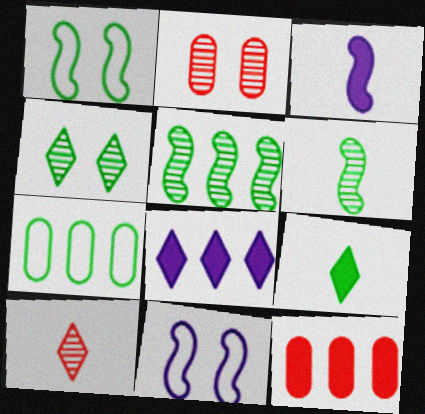[]